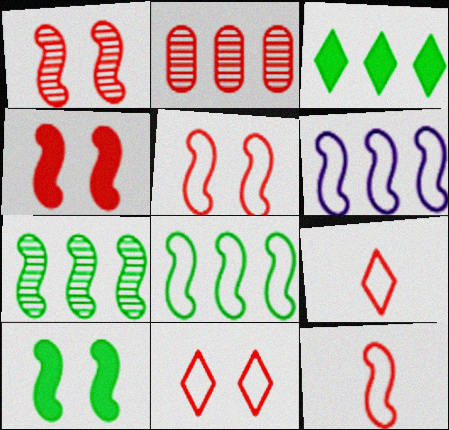[[1, 4, 5], 
[2, 3, 6], 
[2, 4, 9]]